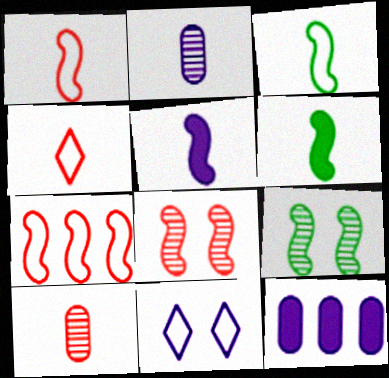[[2, 4, 6], 
[4, 9, 12], 
[5, 7, 9]]